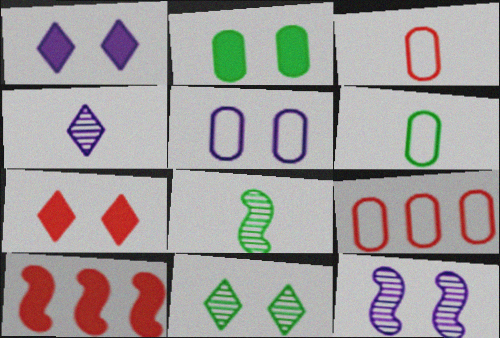[[1, 5, 12], 
[1, 8, 9], 
[5, 6, 9]]